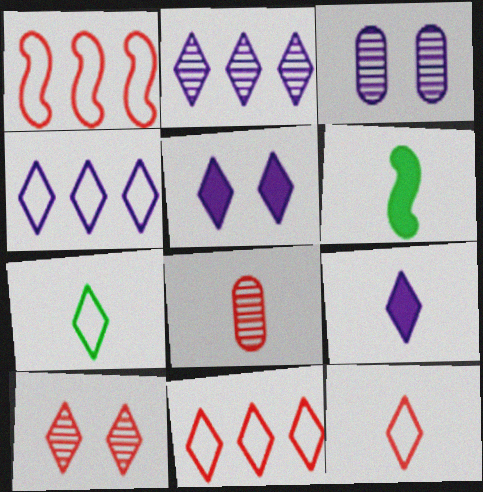[[3, 6, 11]]